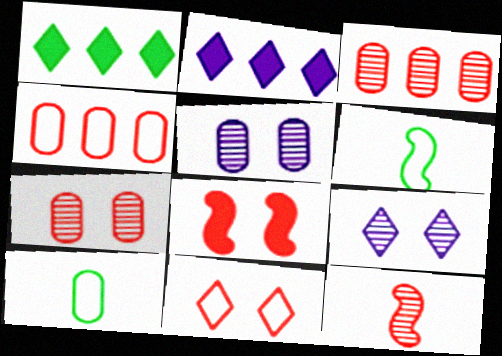[[2, 6, 7], 
[7, 8, 11]]